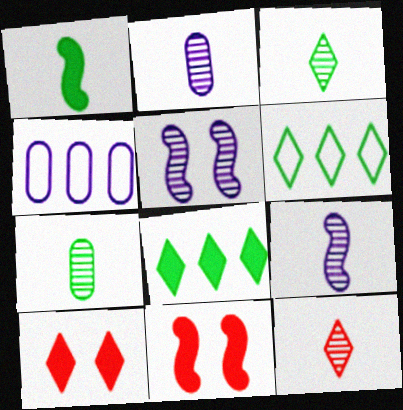[[2, 6, 11], 
[3, 4, 11], 
[7, 9, 12]]